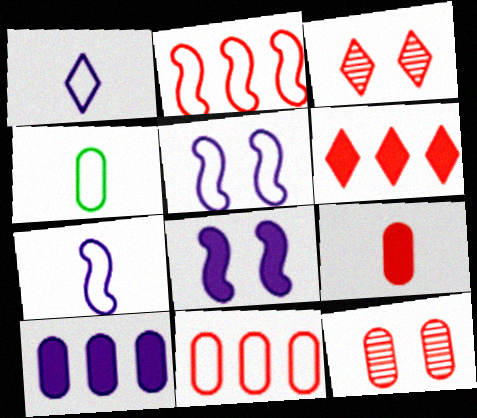[[2, 3, 9], 
[4, 10, 12], 
[9, 11, 12]]